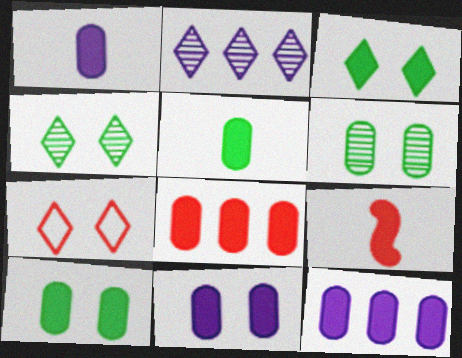[[1, 8, 10], 
[1, 11, 12], 
[3, 9, 12], 
[5, 8, 11]]